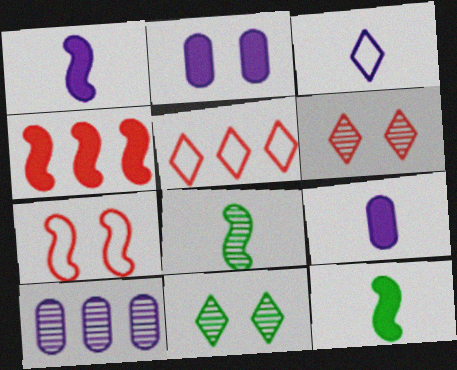[[2, 5, 8], 
[2, 7, 11], 
[6, 8, 10]]